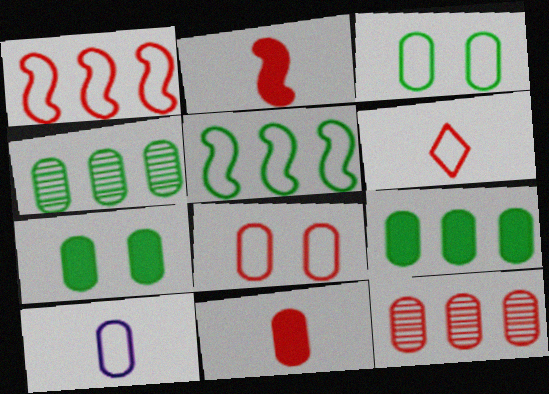[[1, 6, 8], 
[7, 10, 12], 
[8, 11, 12]]